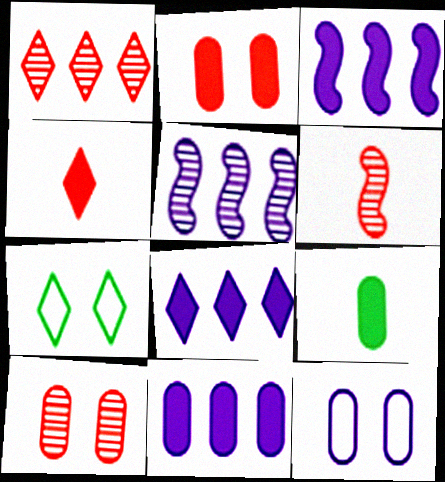[[1, 6, 10], 
[2, 9, 11], 
[3, 8, 11], 
[6, 7, 11]]